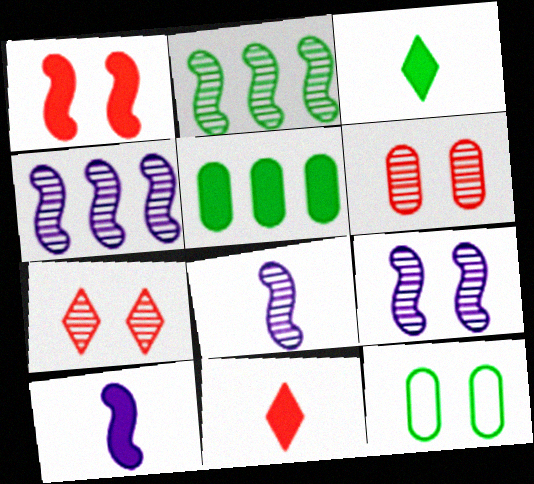[[2, 3, 12], 
[4, 8, 9], 
[4, 11, 12]]